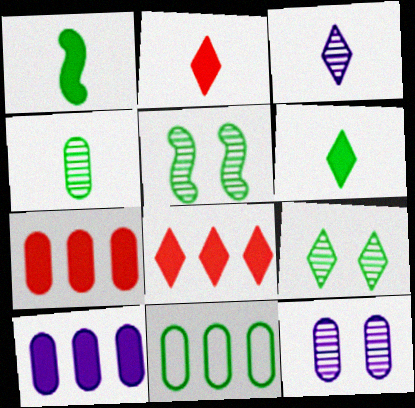[[1, 9, 11], 
[5, 6, 11]]